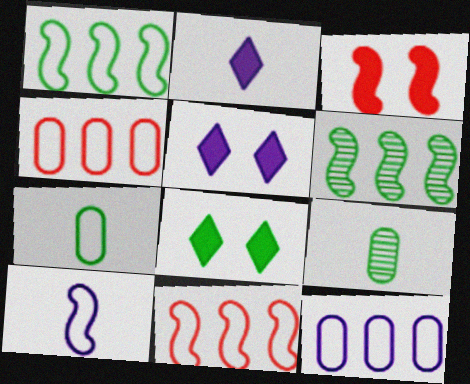[[1, 8, 9], 
[3, 6, 10], 
[5, 9, 11], 
[6, 7, 8]]